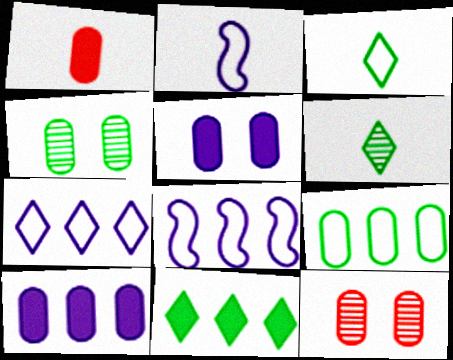[[1, 2, 6], 
[2, 11, 12]]